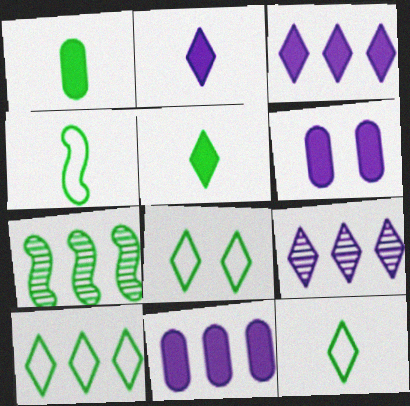[[1, 7, 8], 
[8, 10, 12]]